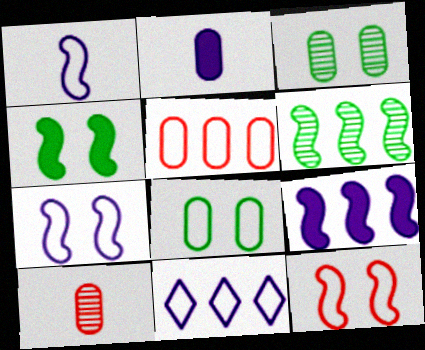[[2, 3, 5], 
[4, 10, 11]]